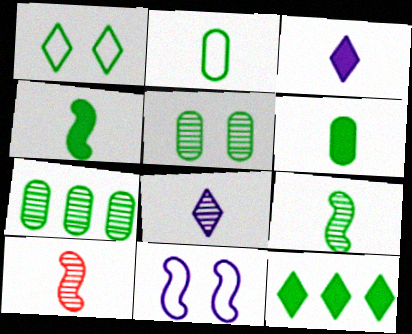[[1, 4, 7], 
[2, 3, 10]]